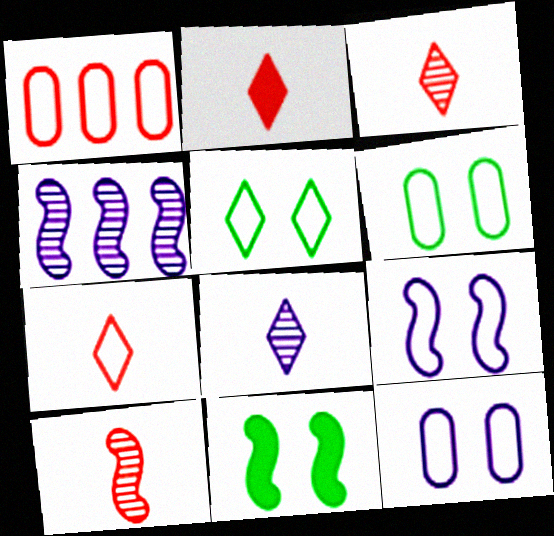[[1, 8, 11], 
[2, 3, 7], 
[2, 4, 6]]